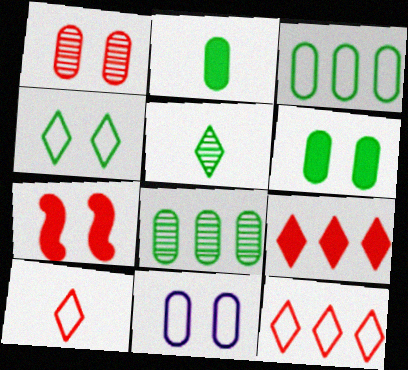[[1, 6, 11]]